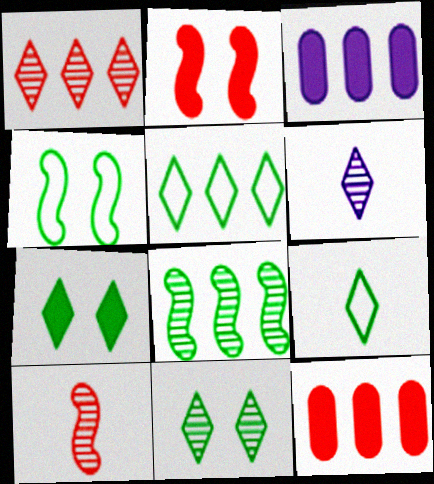[[1, 6, 11], 
[4, 6, 12]]